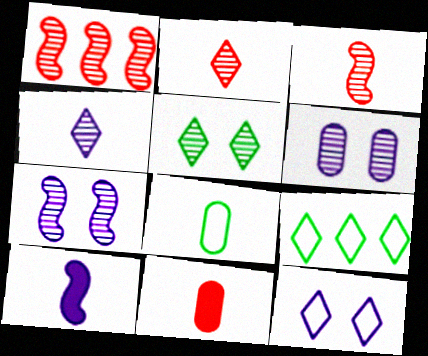[[2, 8, 10], 
[7, 9, 11]]